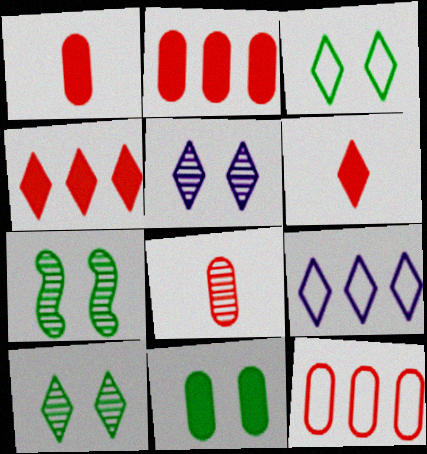[[1, 7, 9], 
[3, 7, 11], 
[6, 9, 10]]